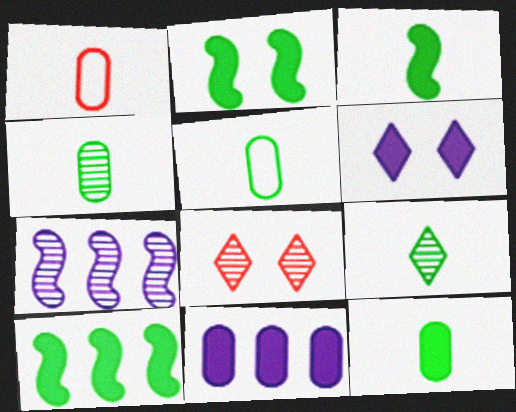[[2, 3, 10], 
[3, 5, 9], 
[4, 5, 12], 
[4, 7, 8]]